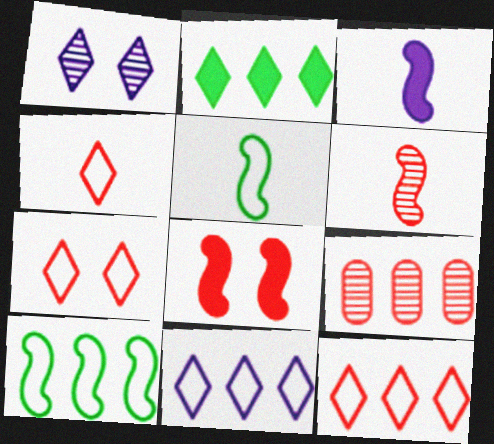[[1, 2, 4], 
[3, 5, 6], 
[4, 7, 12], 
[4, 8, 9]]